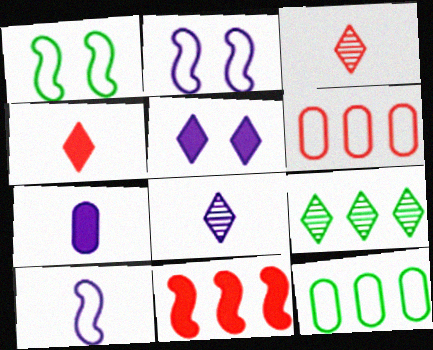[[7, 8, 10]]